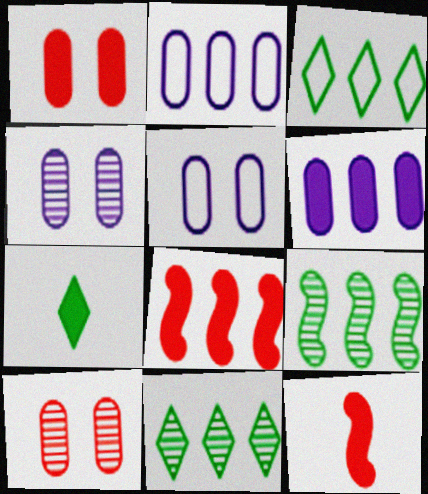[[2, 8, 11], 
[3, 4, 12], 
[5, 11, 12]]